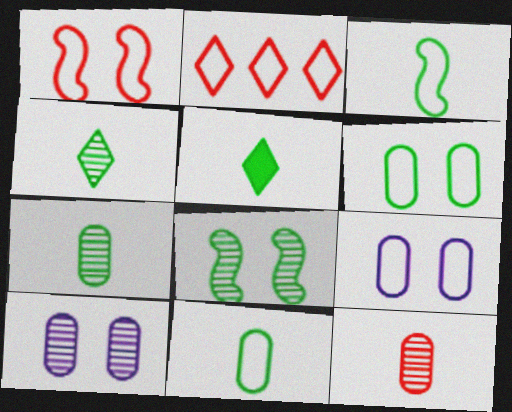[[2, 3, 9], 
[3, 5, 7]]